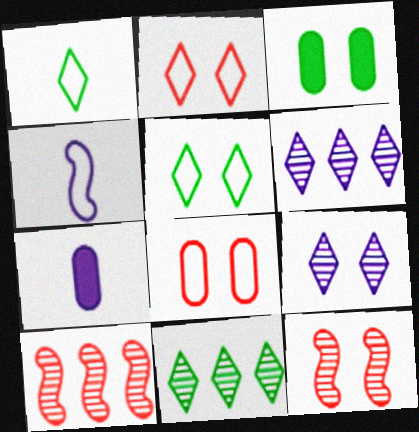[[5, 7, 10]]